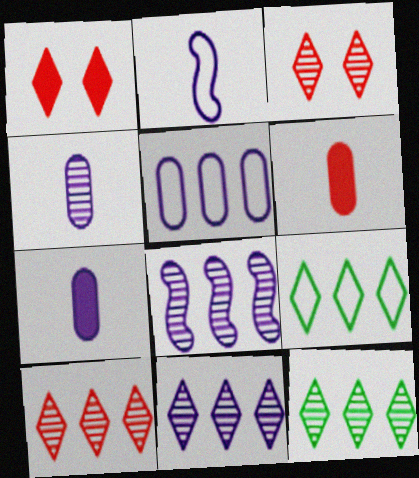[[10, 11, 12]]